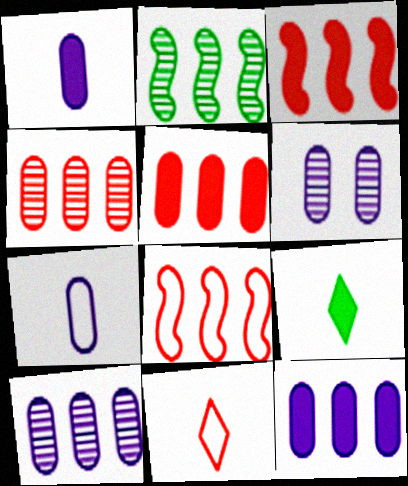[[6, 7, 12], 
[6, 8, 9]]